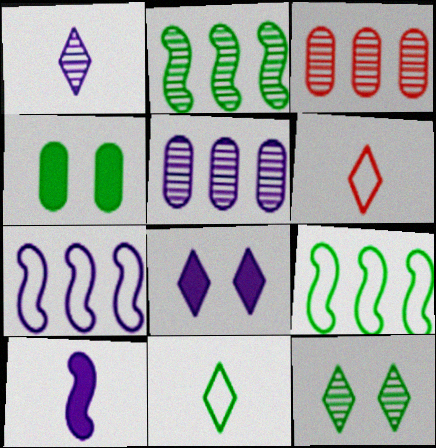[[2, 4, 11]]